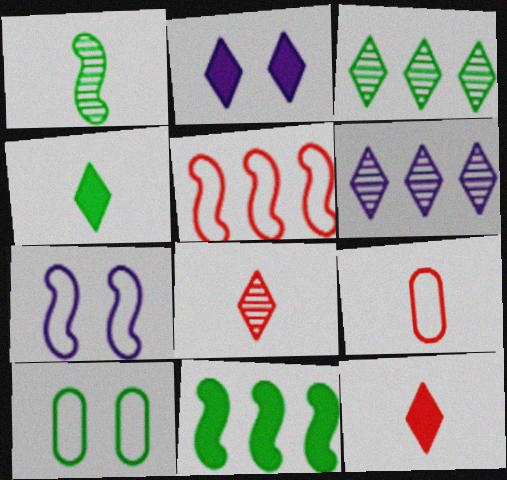[]